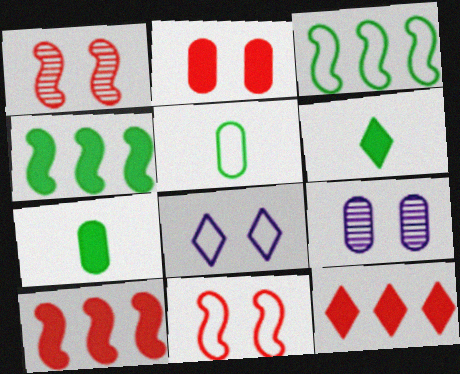[]